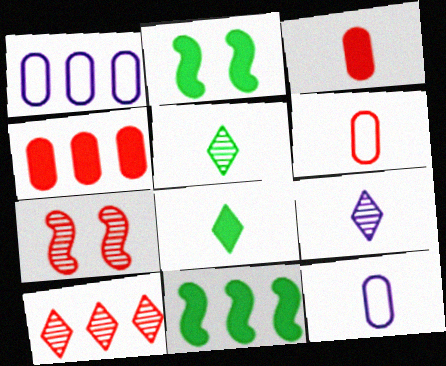[[1, 7, 8], 
[1, 10, 11], 
[2, 10, 12]]